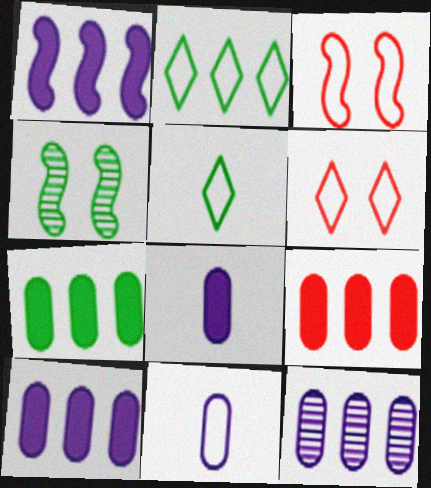[[2, 3, 11], 
[4, 5, 7], 
[7, 9, 10]]